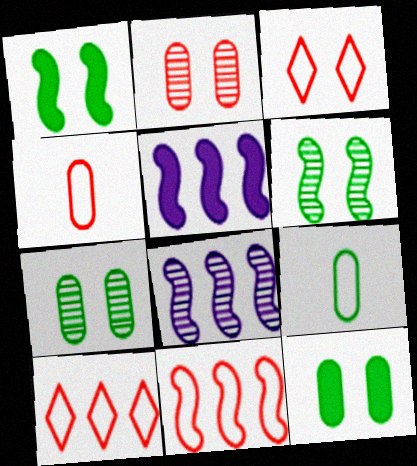[[3, 4, 11]]